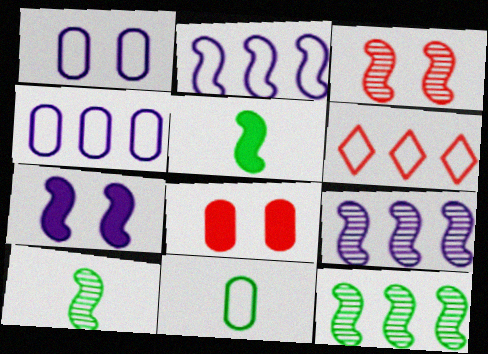[[2, 3, 5], 
[3, 9, 10]]